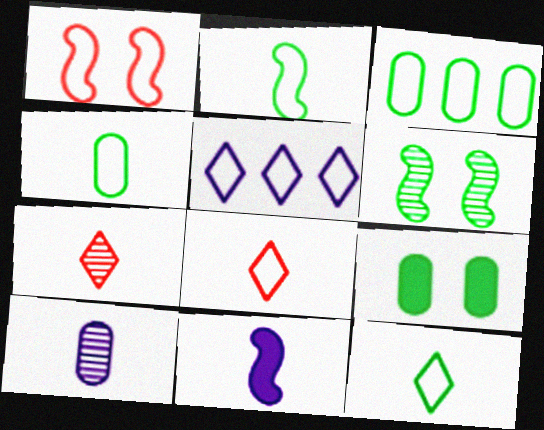[[1, 4, 5], 
[2, 4, 12], 
[4, 7, 11]]